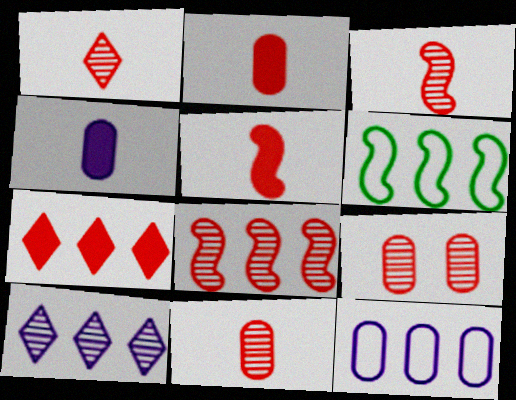[[1, 3, 11], 
[1, 8, 9]]